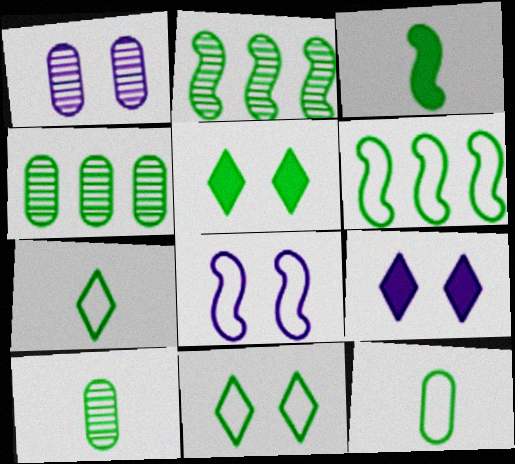[[1, 8, 9], 
[2, 5, 12], 
[3, 4, 11], 
[3, 7, 10], 
[5, 6, 10], 
[6, 11, 12]]